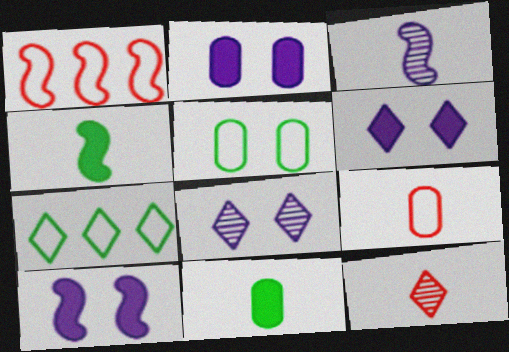[[1, 8, 11], 
[2, 6, 10], 
[6, 7, 12]]